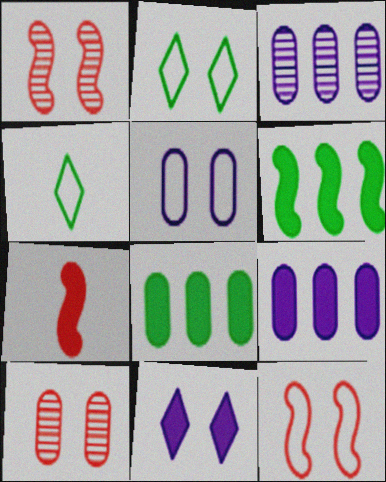[[1, 4, 9], 
[2, 3, 7], 
[2, 5, 12], 
[7, 8, 11]]